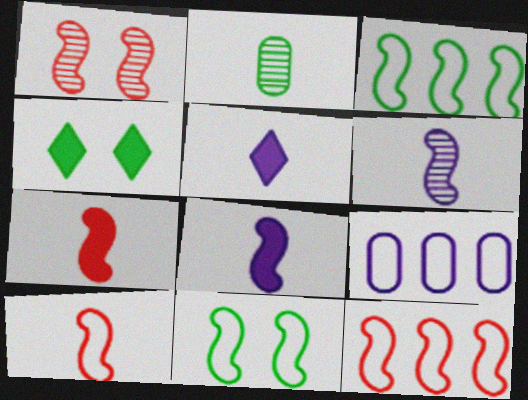[[1, 3, 8], 
[1, 7, 12], 
[2, 3, 4], 
[2, 5, 10]]